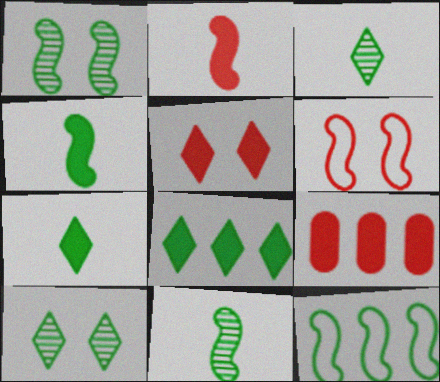[[1, 4, 12], 
[2, 5, 9]]